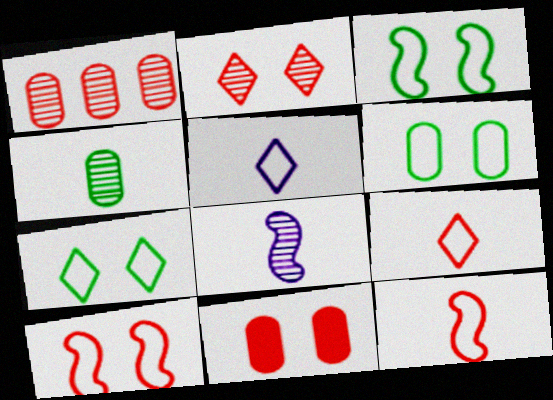[[2, 10, 11], 
[3, 6, 7]]